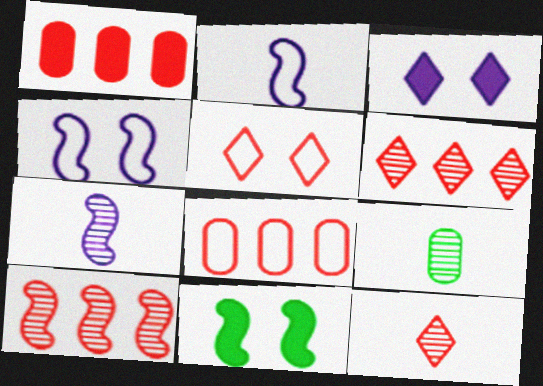[[2, 10, 11], 
[7, 9, 12]]